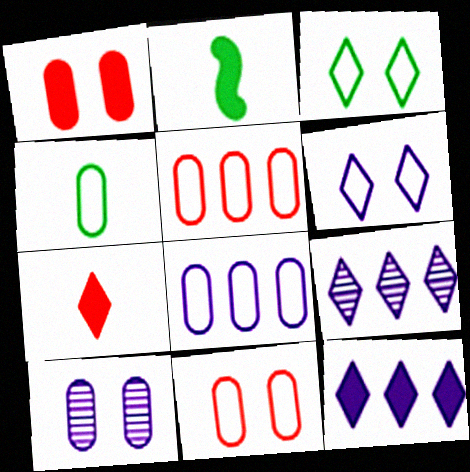[[1, 2, 12], 
[2, 9, 11], 
[3, 7, 9], 
[4, 8, 11]]